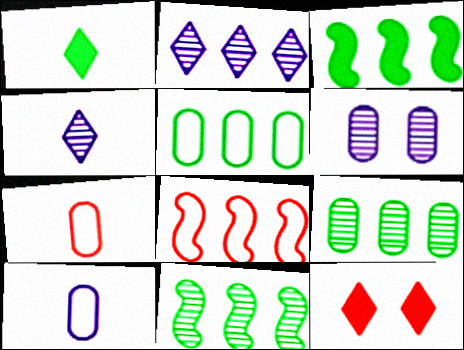[[1, 6, 8], 
[10, 11, 12]]